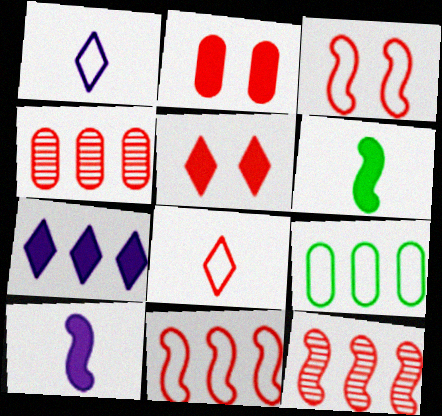[[1, 3, 9], 
[2, 6, 7], 
[2, 8, 12], 
[7, 9, 12]]